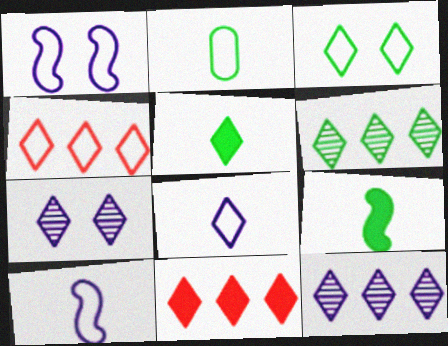[[1, 2, 4], 
[3, 4, 8], 
[3, 5, 6], 
[4, 5, 7]]